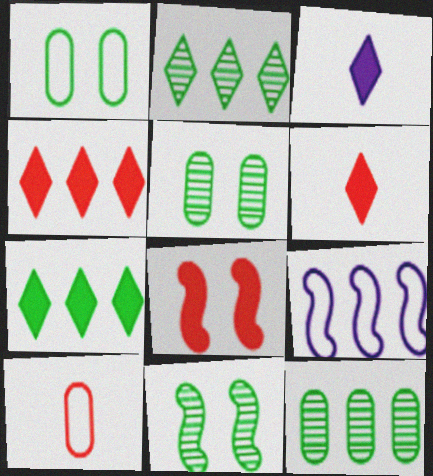[[4, 9, 12], 
[5, 6, 9]]